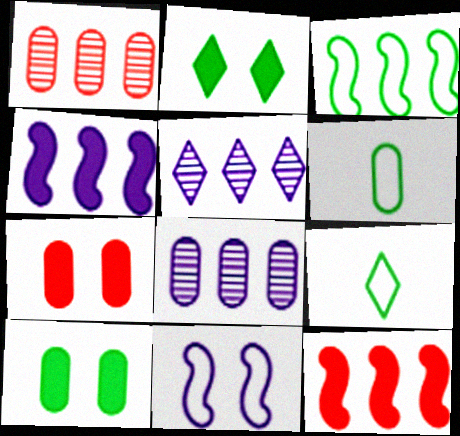[[6, 7, 8]]